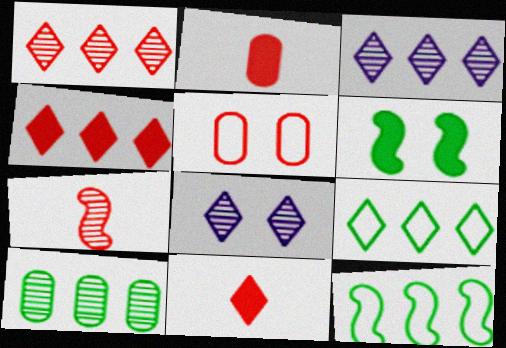[[2, 8, 12], 
[3, 4, 9], 
[4, 5, 7], 
[5, 6, 8], 
[7, 8, 10], 
[8, 9, 11]]